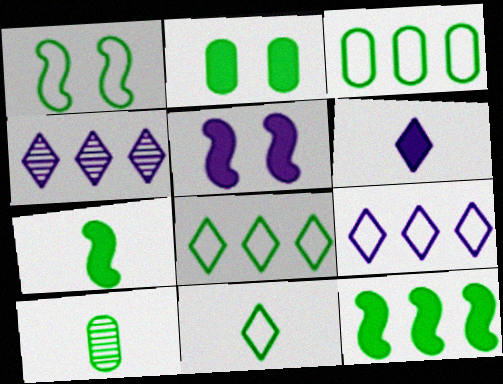[[1, 3, 11], 
[2, 3, 10], 
[7, 10, 11]]